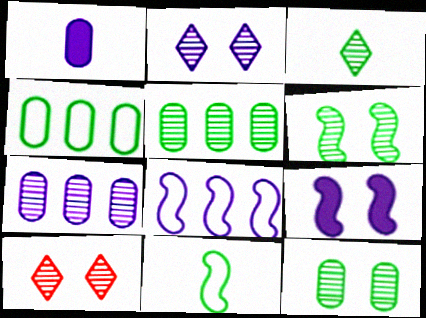[[1, 2, 8], 
[3, 5, 6]]